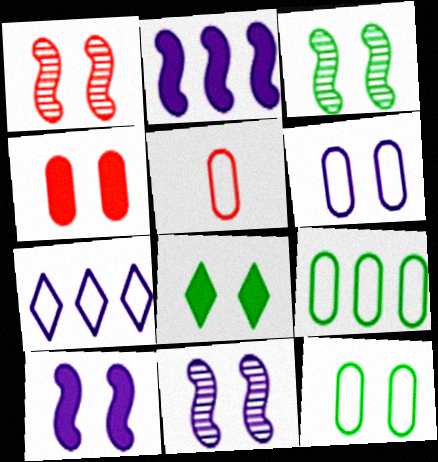[[1, 3, 11], 
[1, 6, 8], 
[3, 8, 12], 
[4, 8, 10], 
[5, 6, 9]]